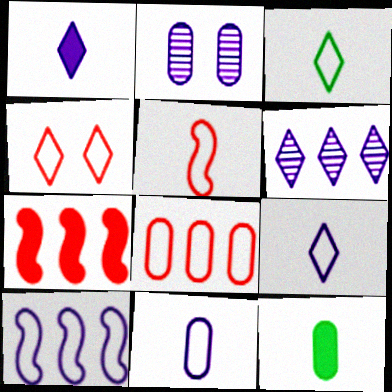[[1, 2, 10], 
[2, 3, 7], 
[2, 8, 12], 
[3, 5, 11], 
[4, 5, 8]]